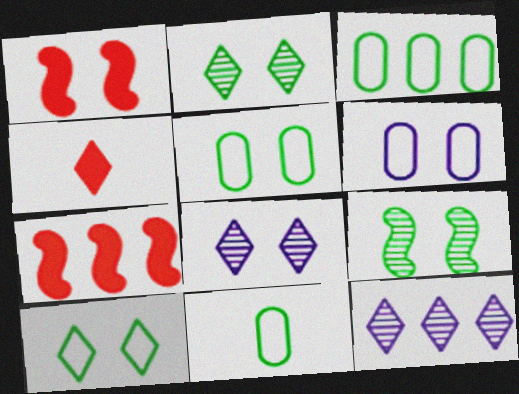[[1, 2, 6], 
[1, 5, 8], 
[1, 11, 12], 
[3, 5, 11], 
[3, 7, 12], 
[4, 10, 12], 
[7, 8, 11]]